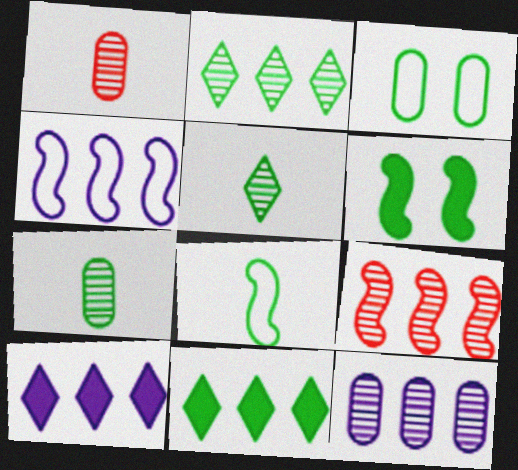[[2, 9, 12], 
[4, 10, 12]]